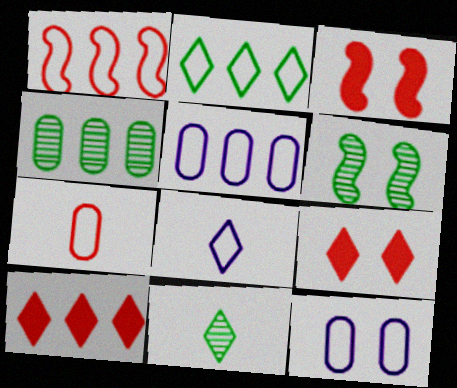[[1, 2, 5], 
[3, 4, 8], 
[3, 5, 11], 
[4, 6, 11], 
[6, 9, 12]]